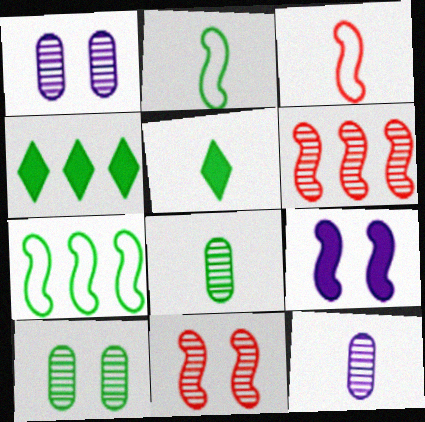[[1, 3, 4], 
[2, 4, 10], 
[2, 5, 8], 
[2, 6, 9], 
[3, 5, 12], 
[5, 7, 10]]